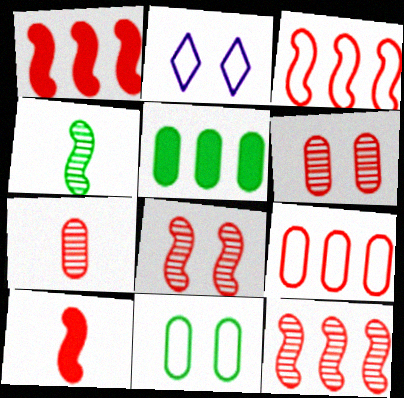[[1, 3, 12], 
[3, 8, 10]]